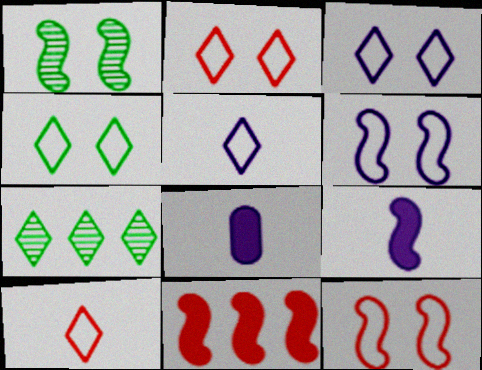[[2, 3, 4], 
[7, 8, 12]]